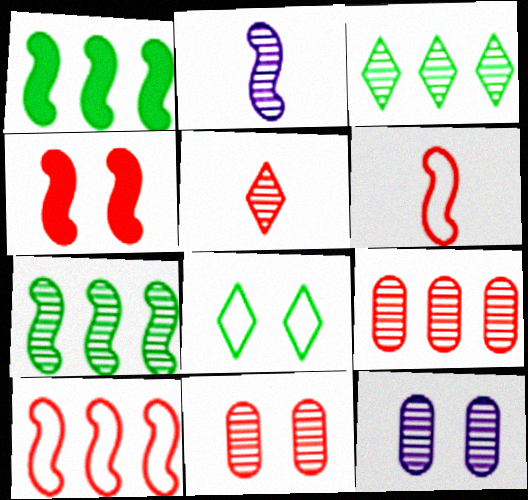[[2, 3, 11], 
[4, 8, 12], 
[5, 7, 12]]